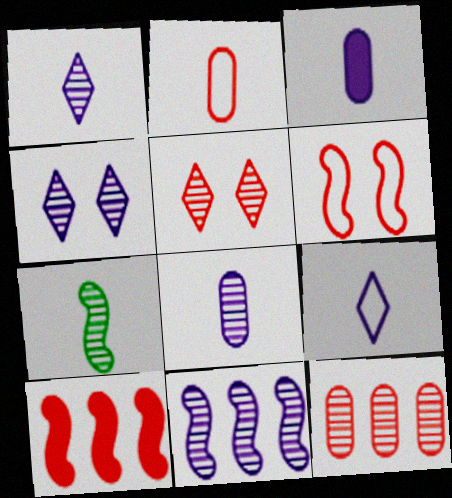[[2, 5, 10], 
[4, 7, 12], 
[4, 8, 11]]